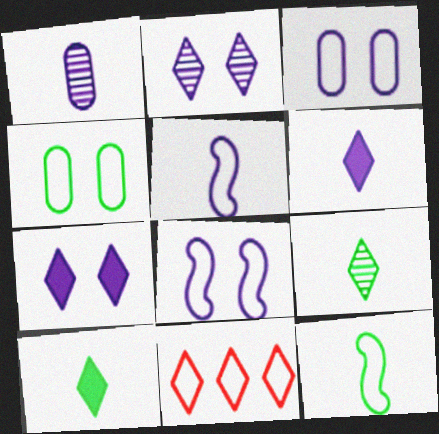[[1, 5, 6], 
[2, 10, 11], 
[3, 11, 12], 
[4, 5, 11], 
[7, 9, 11]]